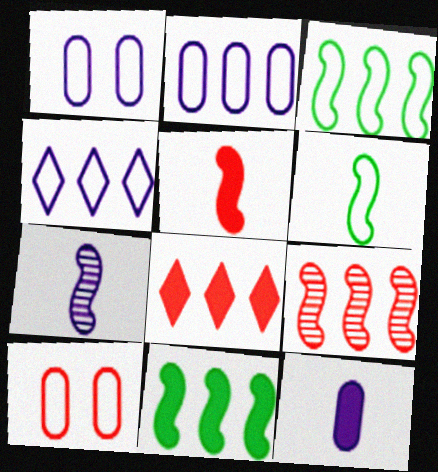[[4, 6, 10], 
[5, 6, 7]]